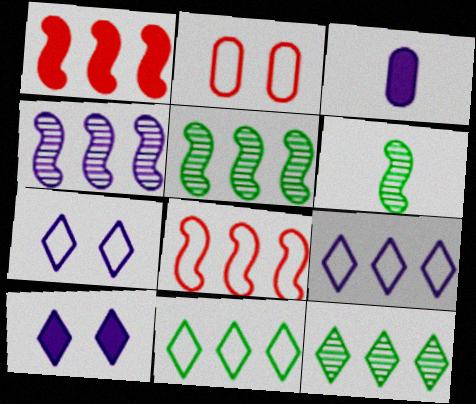[[3, 4, 7]]